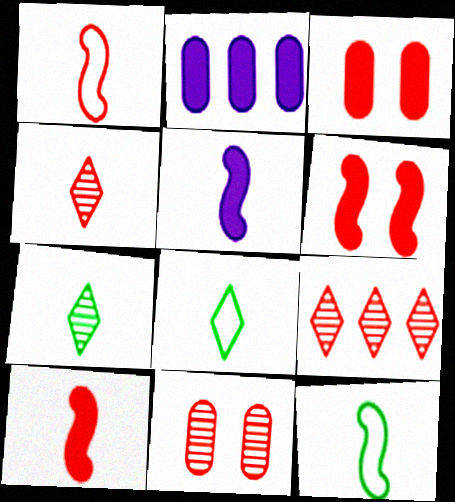[[1, 3, 9]]